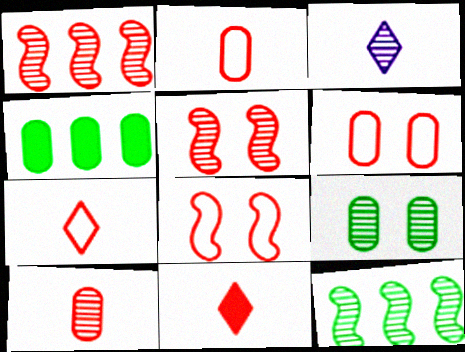[[1, 3, 9], 
[1, 6, 11], 
[3, 4, 8]]